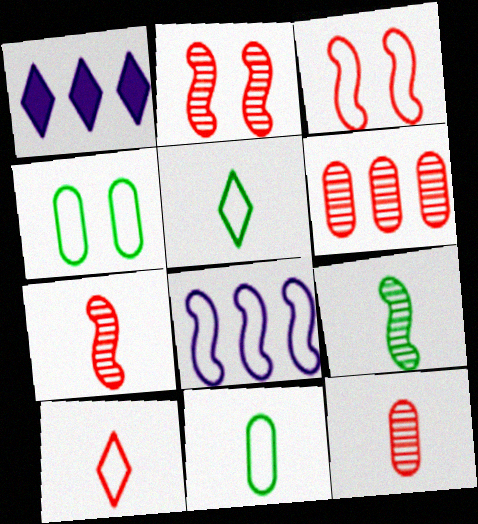[[1, 2, 11], 
[1, 4, 7], 
[4, 8, 10]]